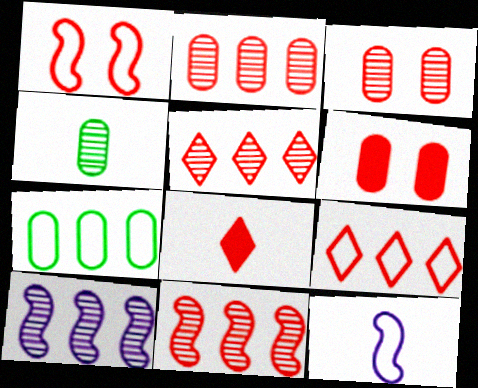[[1, 2, 8], 
[2, 5, 11], 
[4, 8, 12]]